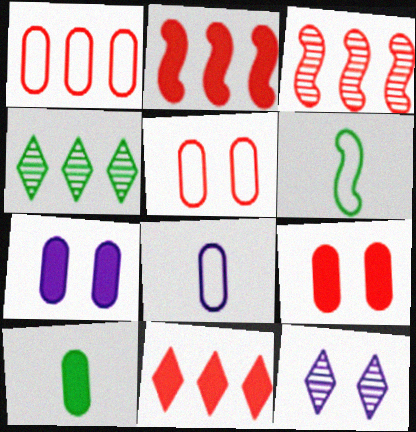[[1, 3, 11]]